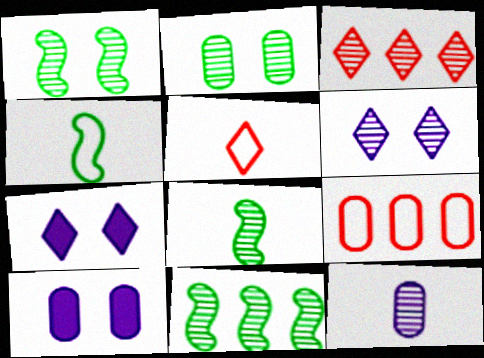[[1, 3, 12], 
[1, 8, 11], 
[3, 4, 10], 
[5, 10, 11], 
[7, 8, 9]]